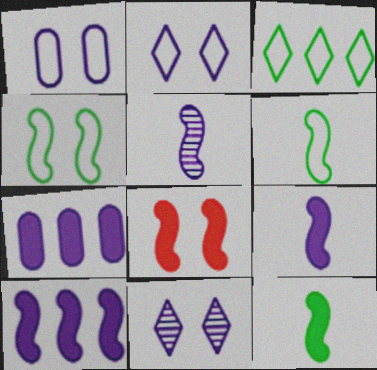[[2, 5, 7], 
[8, 10, 12]]